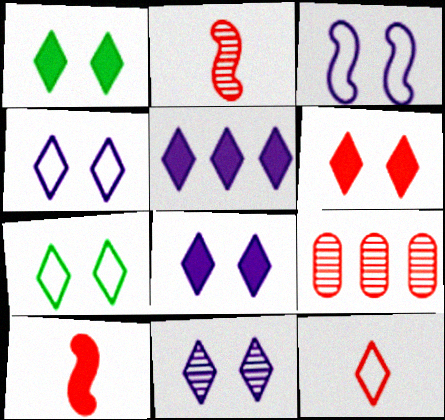[[1, 6, 8], 
[4, 8, 11], 
[6, 7, 11]]